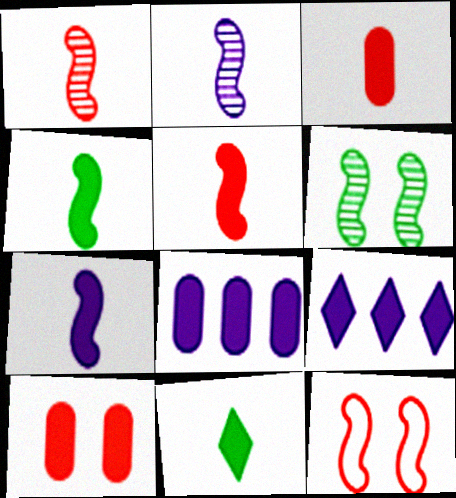[[3, 7, 11], 
[4, 5, 7], 
[4, 9, 10]]